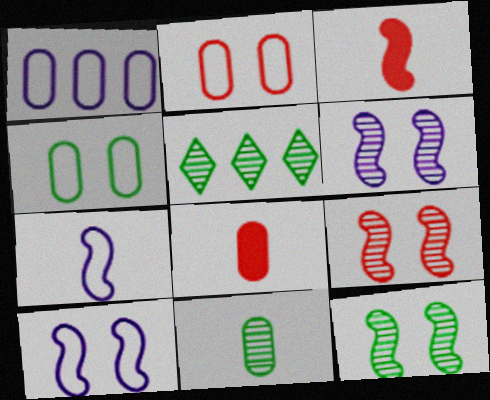[[5, 8, 10], 
[5, 11, 12], 
[6, 9, 12]]